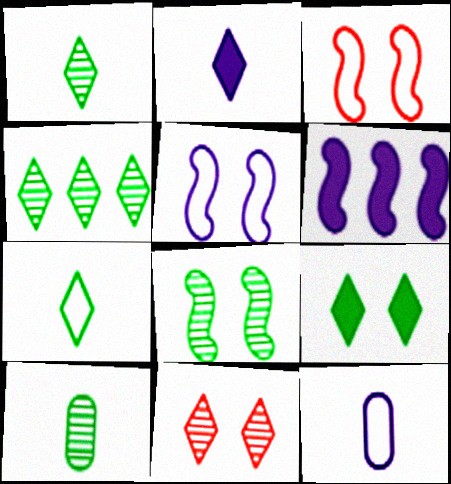[[4, 7, 9], 
[4, 8, 10]]